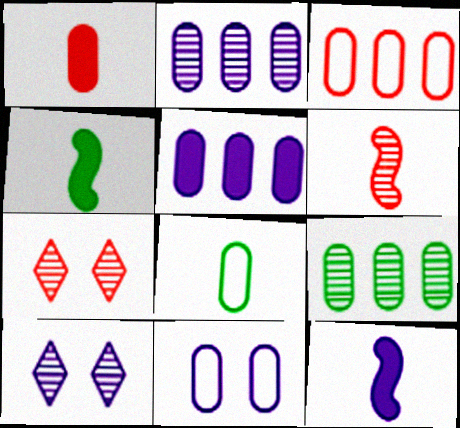[[1, 9, 11], 
[3, 4, 10], 
[3, 5, 9], 
[3, 8, 11], 
[6, 9, 10]]